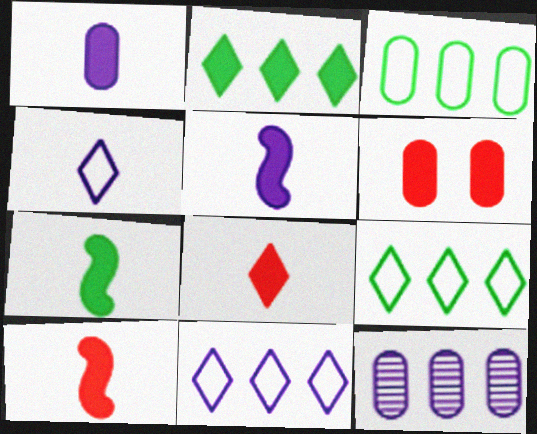[[1, 7, 8], 
[2, 5, 6], 
[5, 7, 10]]